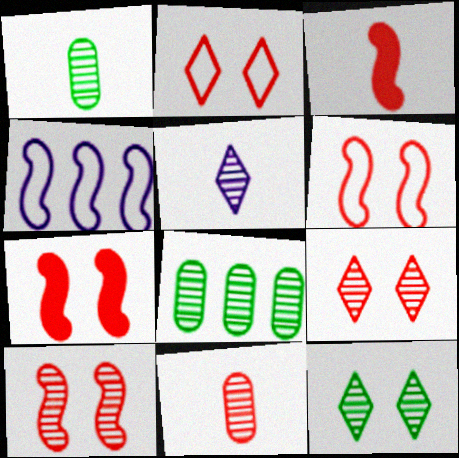[[5, 8, 10], 
[6, 7, 10]]